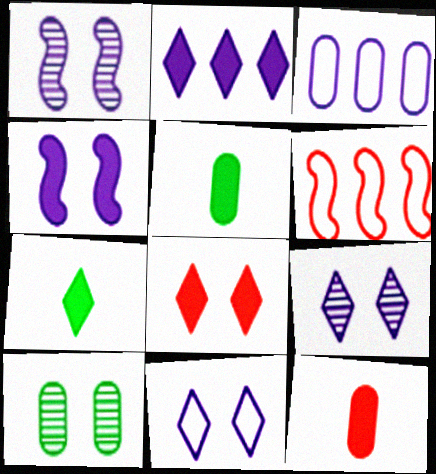[[2, 7, 8], 
[3, 10, 12], 
[5, 6, 9]]